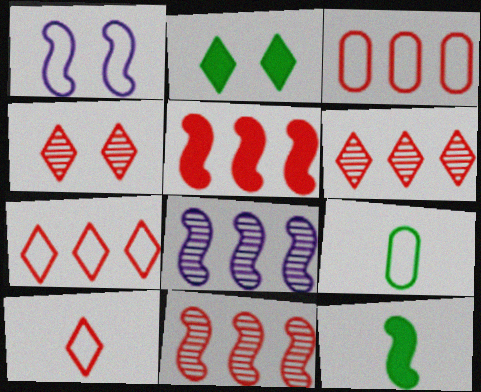[[1, 7, 9], 
[1, 11, 12], 
[3, 5, 6]]